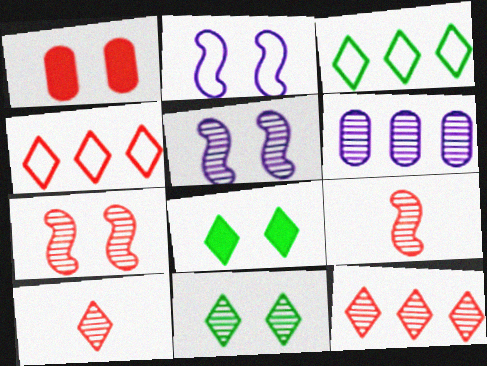[[1, 2, 11], 
[1, 4, 9], 
[6, 9, 11]]